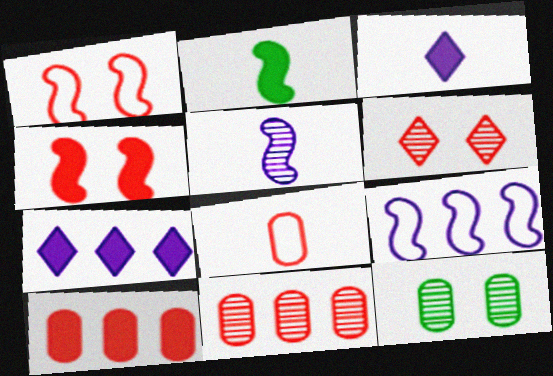[]